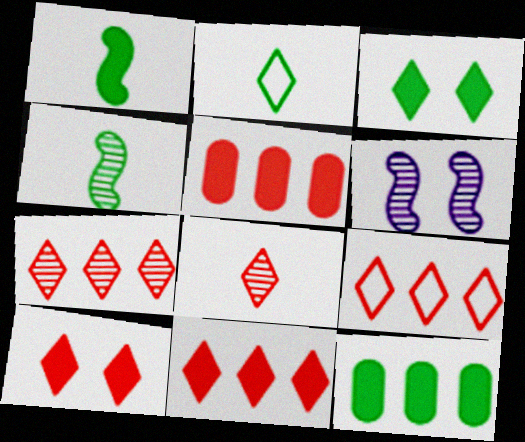[[1, 3, 12], 
[2, 5, 6], 
[7, 9, 11], 
[8, 9, 10]]